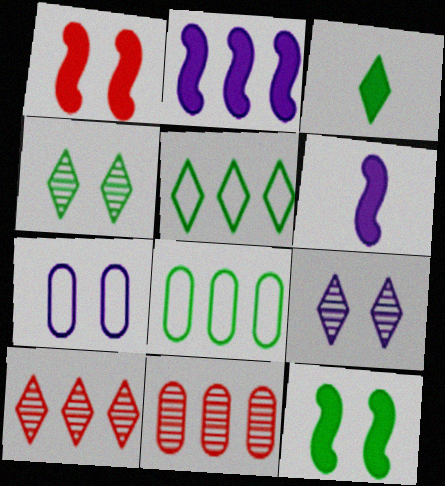[[1, 4, 7], 
[2, 5, 11], 
[2, 8, 10], 
[3, 4, 5]]